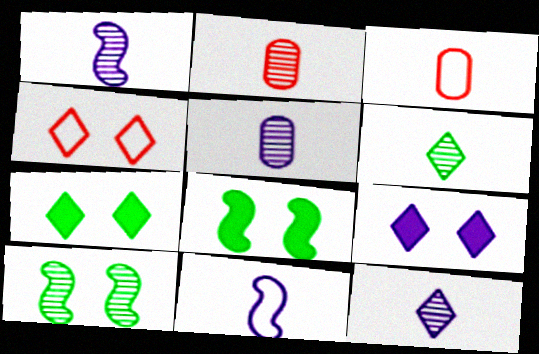[[1, 2, 6], 
[1, 5, 12]]